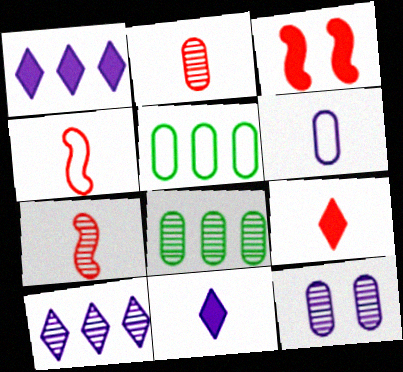[[2, 4, 9], 
[2, 8, 12]]